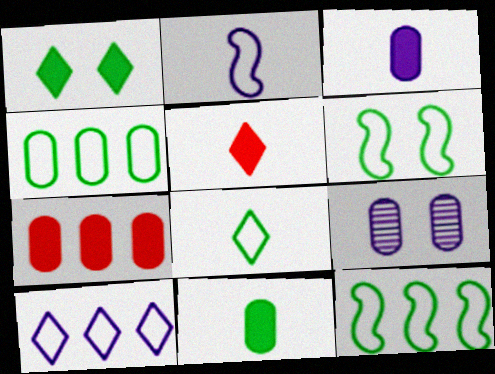[[4, 6, 8], 
[5, 9, 12]]